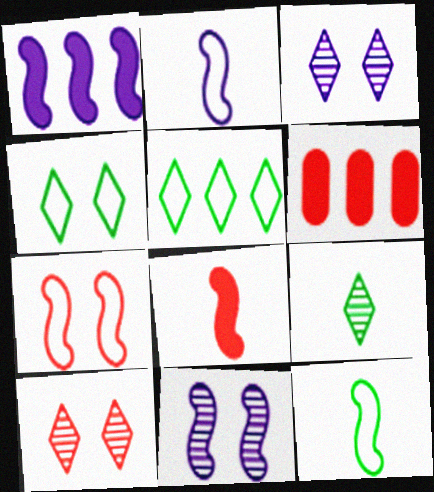[[1, 2, 11], 
[3, 6, 12]]